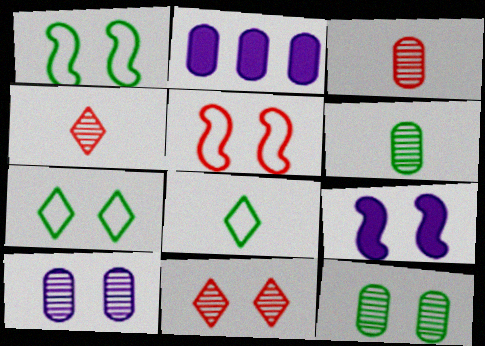[[1, 2, 4]]